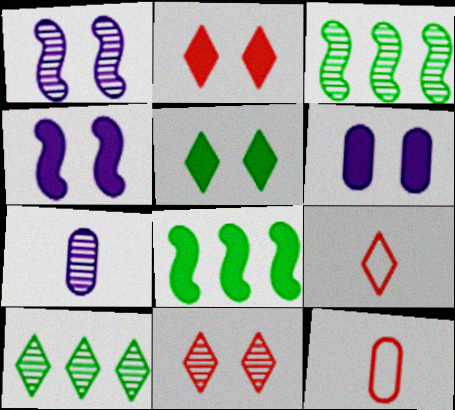[[3, 6, 9], 
[3, 7, 11], 
[4, 10, 12]]